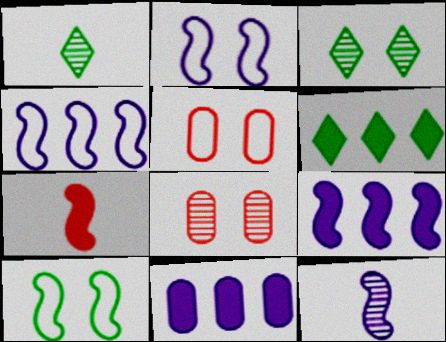[[1, 5, 9], 
[2, 9, 12], 
[5, 6, 12]]